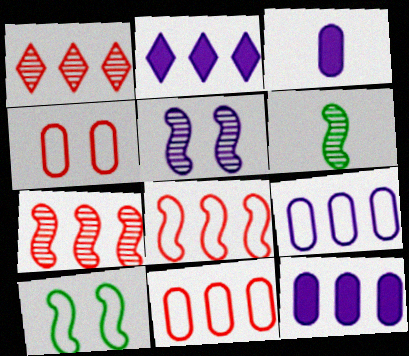[[1, 3, 10], 
[2, 4, 6], 
[5, 6, 7]]